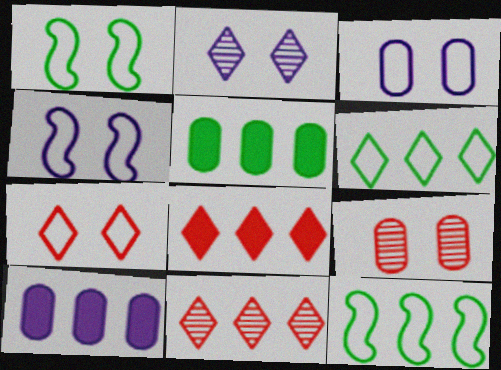[[1, 3, 7], 
[10, 11, 12]]